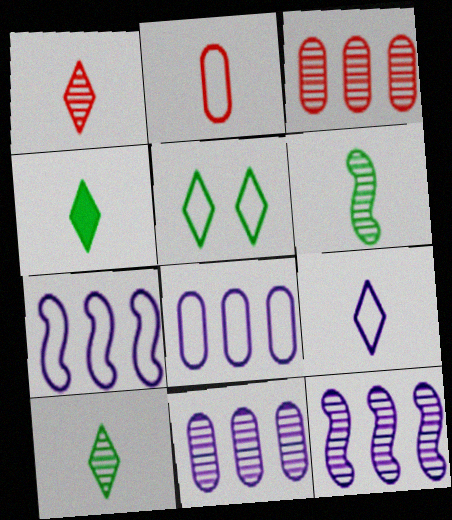[[1, 4, 9], 
[2, 5, 7]]